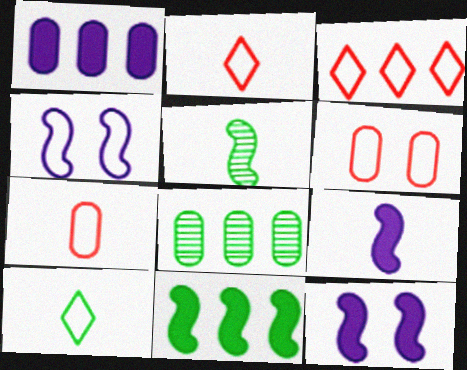[[2, 8, 12]]